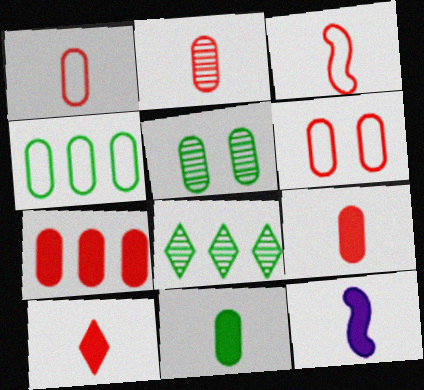[[1, 2, 9], 
[2, 3, 10], 
[2, 6, 7], 
[4, 5, 11], 
[6, 8, 12], 
[10, 11, 12]]